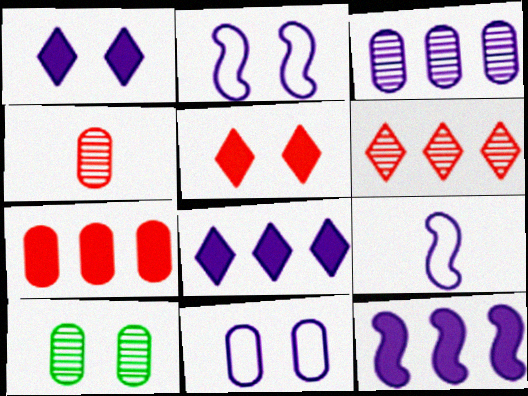[[1, 3, 9], 
[2, 5, 10], 
[3, 4, 10]]